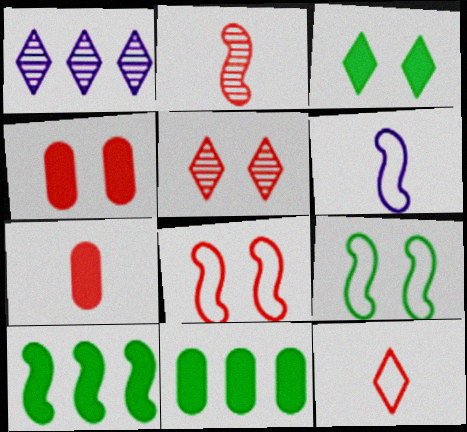[[1, 3, 12], 
[1, 7, 9], 
[2, 7, 12], 
[4, 5, 8], 
[5, 6, 11]]